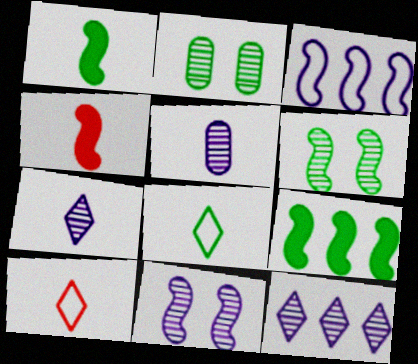[[1, 5, 10], 
[2, 8, 9], 
[3, 4, 6], 
[4, 5, 8], 
[5, 11, 12]]